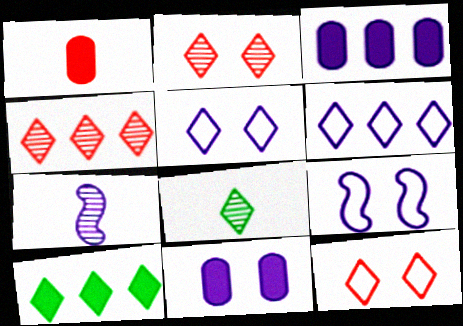[[3, 5, 7], 
[4, 6, 10], 
[6, 7, 11]]